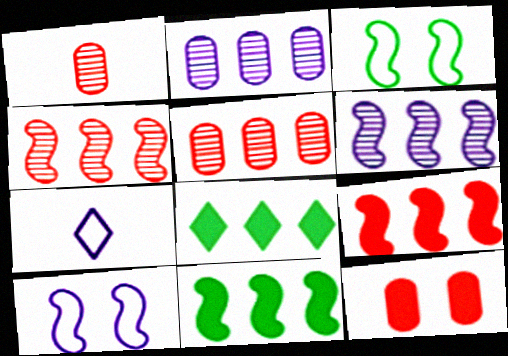[[1, 8, 10]]